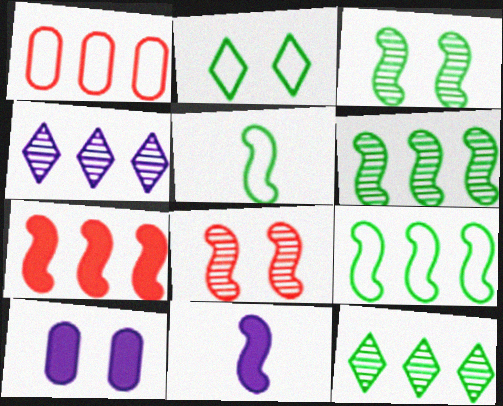[[2, 8, 10], 
[8, 9, 11]]